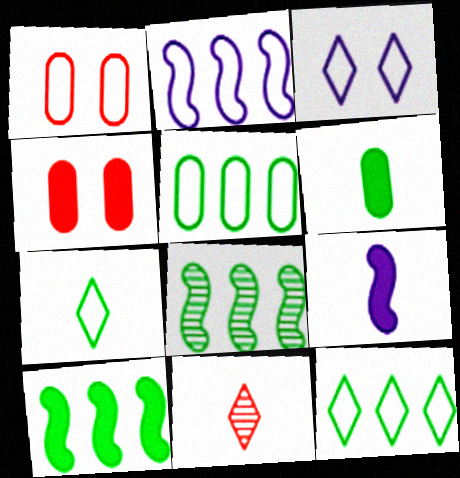[[1, 2, 7]]